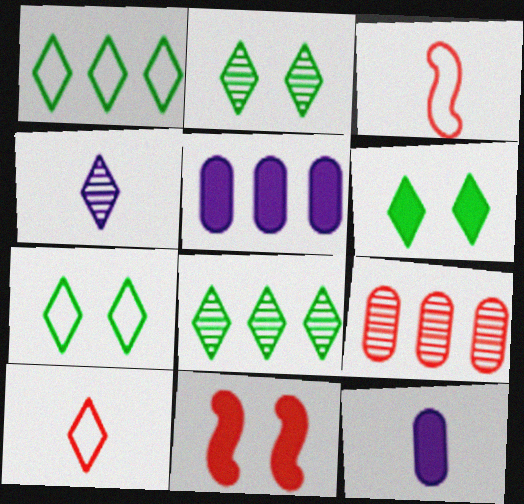[[2, 3, 5], 
[2, 6, 7], 
[9, 10, 11]]